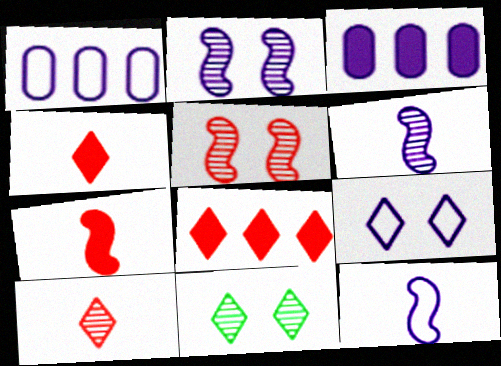[[1, 7, 11], 
[1, 9, 12], 
[3, 6, 9]]